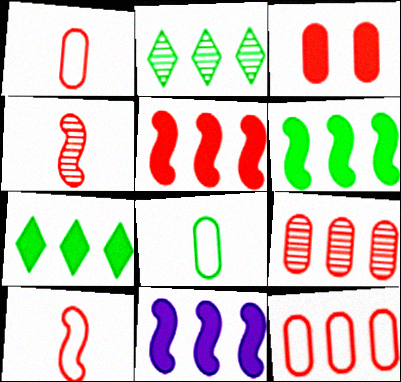[[1, 3, 9], 
[2, 11, 12], 
[5, 6, 11]]